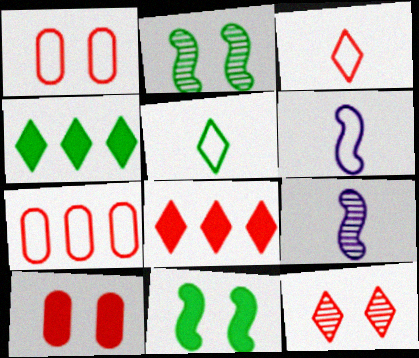[[1, 4, 9], 
[3, 8, 12]]